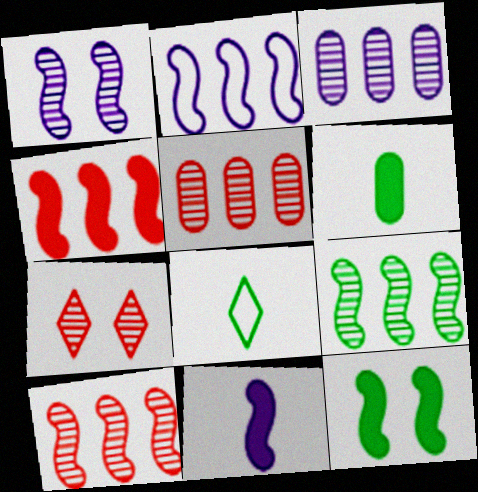[[1, 2, 11], 
[2, 4, 9], 
[2, 6, 7], 
[4, 11, 12]]